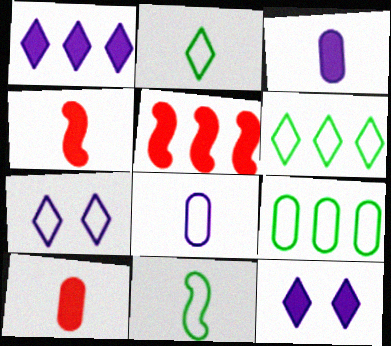[]